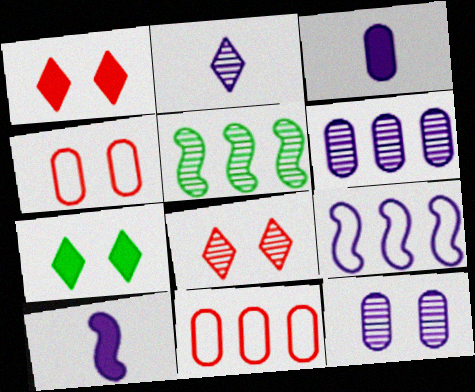[]